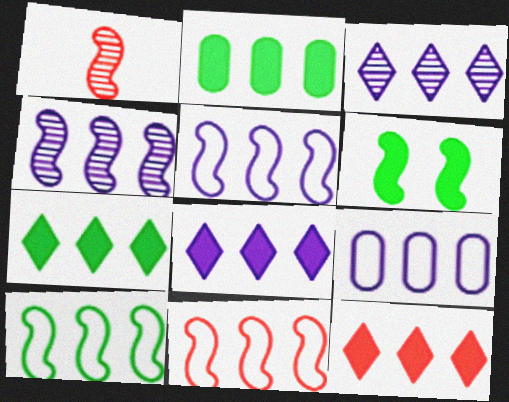[[1, 5, 6], 
[2, 3, 11], 
[4, 8, 9], 
[5, 10, 11], 
[7, 8, 12]]